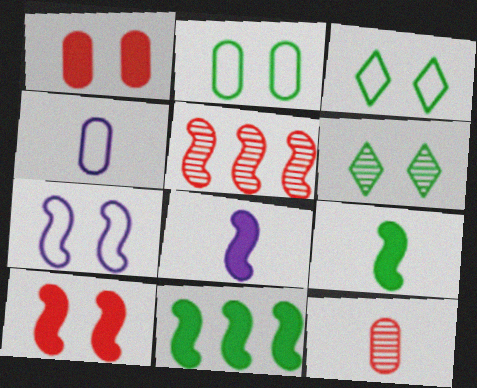[[1, 6, 7], 
[5, 7, 9], 
[8, 10, 11]]